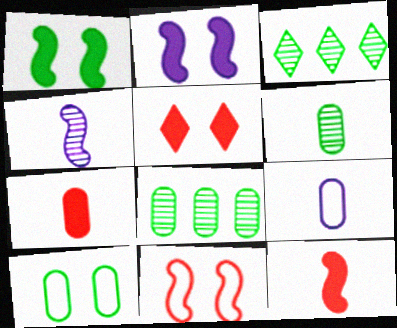[[6, 7, 9]]